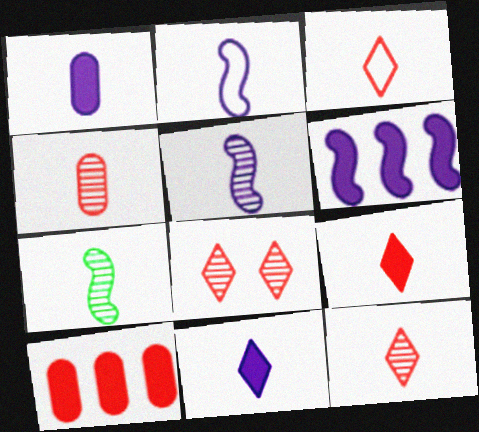[[1, 3, 7], 
[3, 9, 12]]